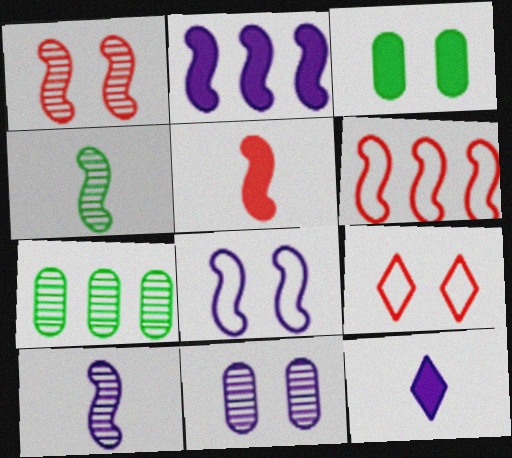[[1, 5, 6], 
[2, 8, 10]]